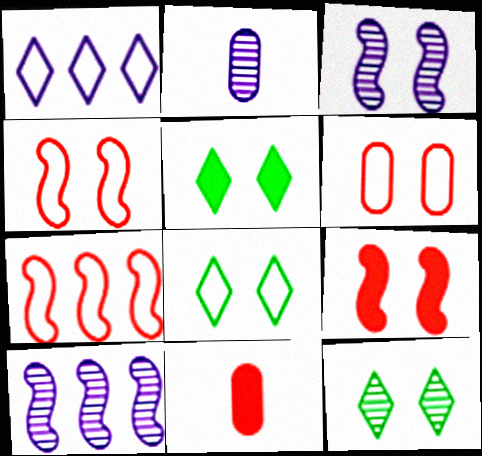[[2, 5, 7], 
[3, 5, 6], 
[5, 8, 12], 
[8, 10, 11]]